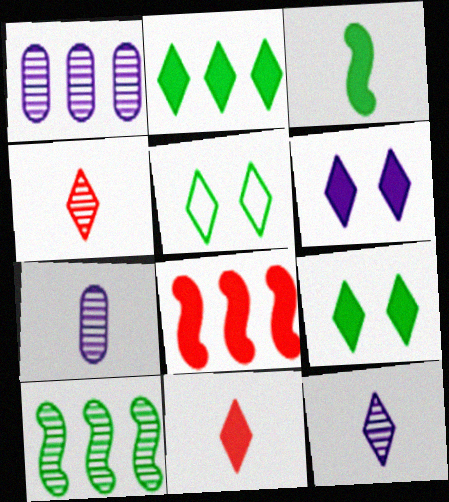[[2, 6, 11], 
[5, 7, 8]]